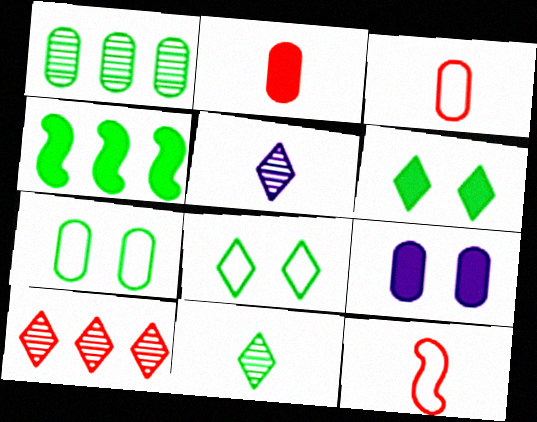[[1, 3, 9], 
[4, 7, 11]]